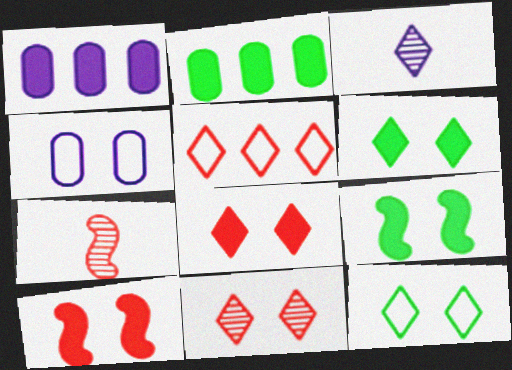[[1, 7, 12], 
[3, 5, 6], 
[4, 9, 11]]